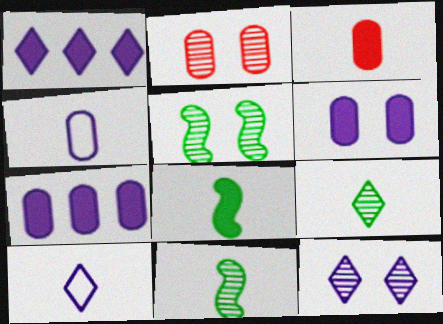[[1, 10, 12], 
[2, 5, 12], 
[3, 10, 11]]